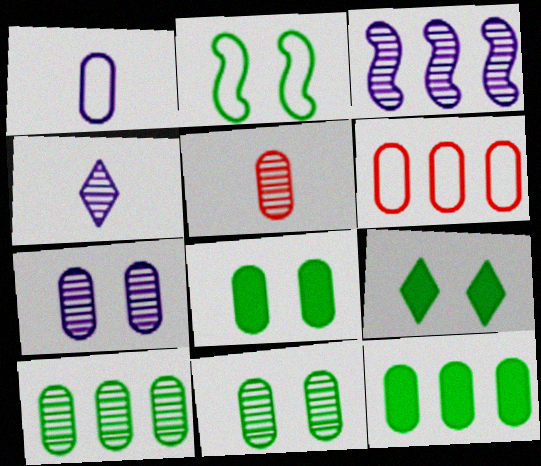[[2, 9, 11], 
[3, 4, 7], 
[5, 7, 10]]